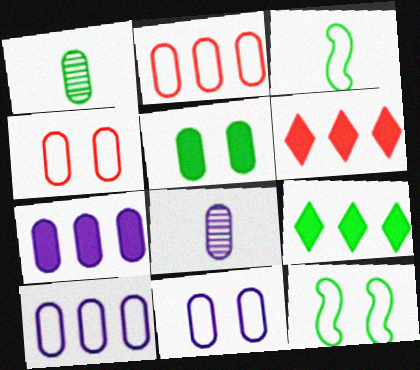[[1, 4, 7], 
[1, 9, 12], 
[2, 5, 8], 
[6, 8, 12], 
[7, 8, 11]]